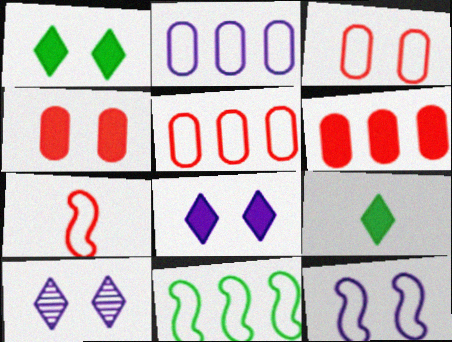[[7, 11, 12]]